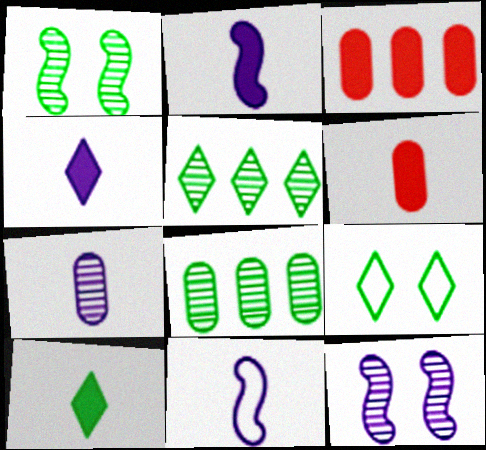[[2, 6, 10], 
[4, 7, 11], 
[5, 9, 10]]